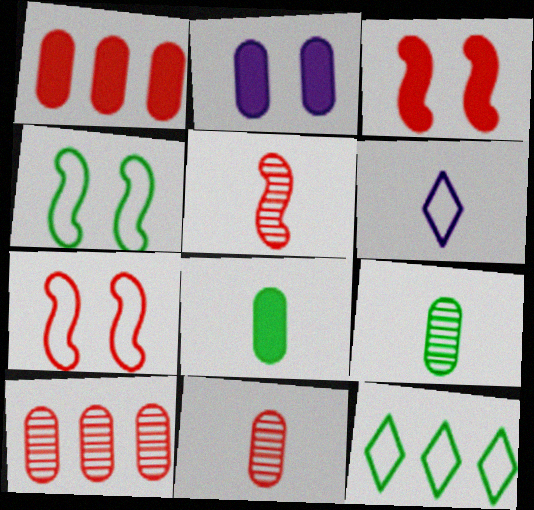[[1, 2, 8], 
[2, 5, 12], 
[5, 6, 8]]